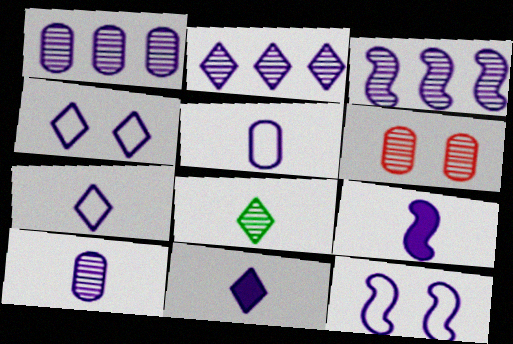[[1, 2, 3], 
[1, 4, 9], 
[1, 11, 12], 
[2, 4, 11], 
[3, 6, 8], 
[3, 9, 12], 
[7, 9, 10]]